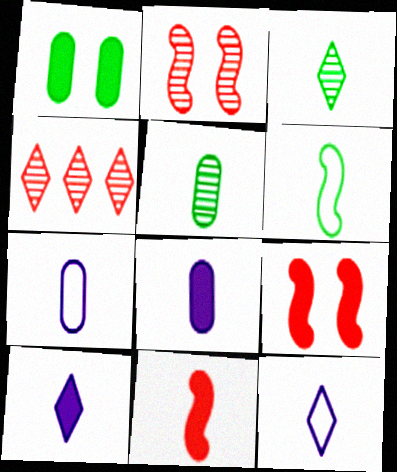[[3, 7, 11], 
[5, 11, 12]]